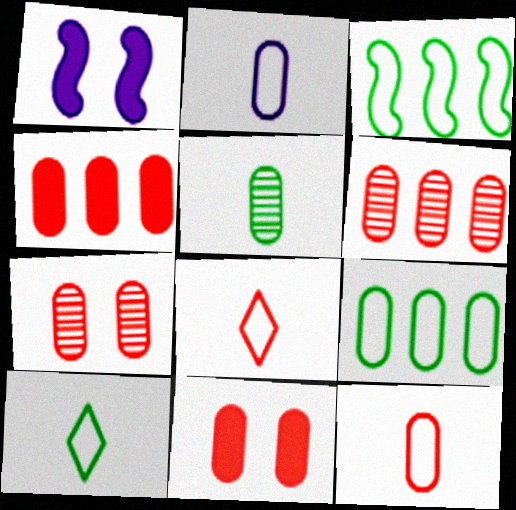[[1, 6, 10], 
[4, 7, 12], 
[6, 11, 12]]